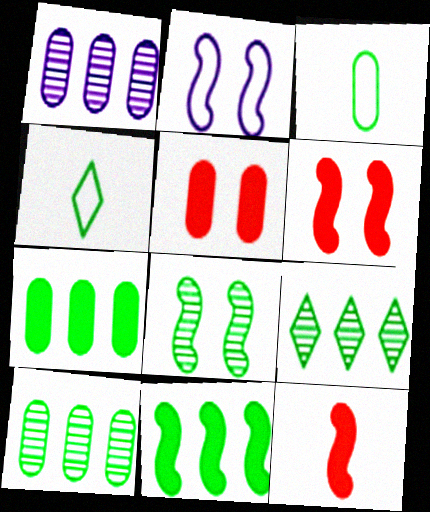[[1, 3, 5], 
[1, 4, 6], 
[2, 6, 8], 
[4, 7, 8]]